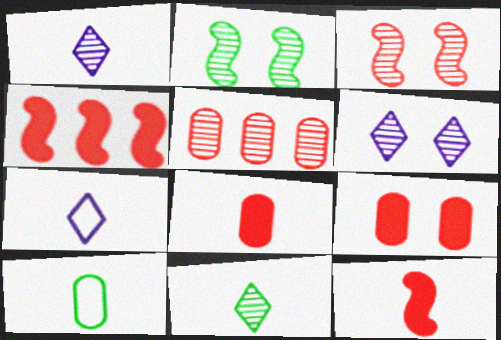[[1, 2, 5], 
[1, 10, 12], 
[4, 6, 10]]